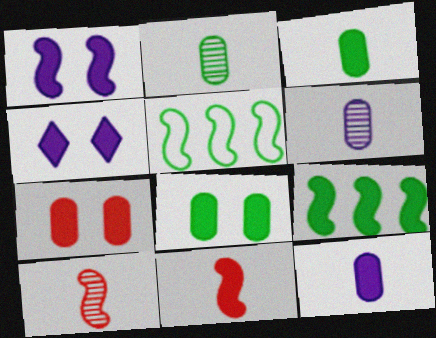[[1, 5, 10], 
[1, 9, 11]]